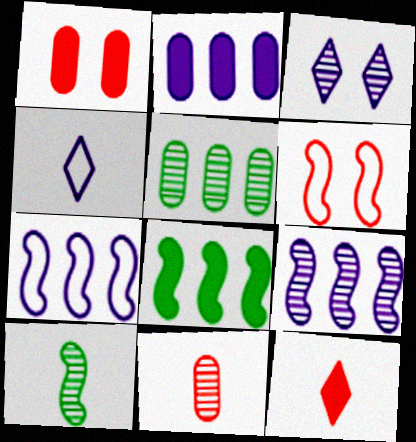[]